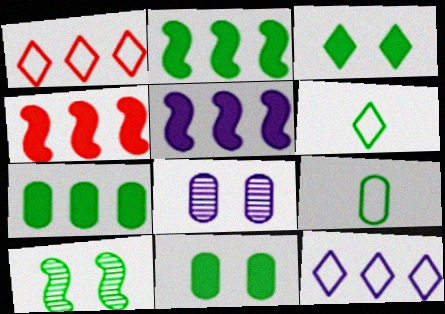[[2, 4, 5], 
[4, 6, 8], 
[6, 7, 10]]